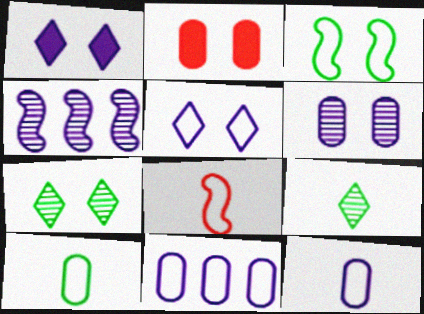[[1, 4, 12]]